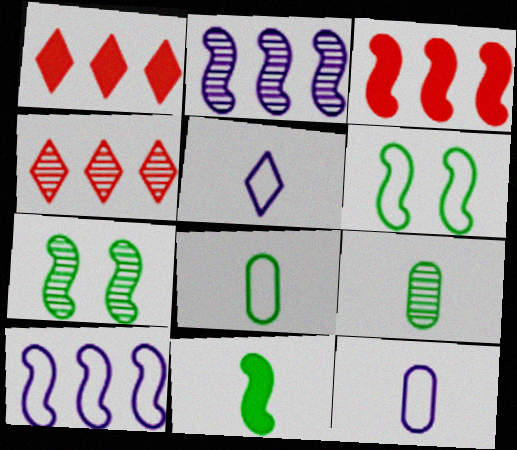[[1, 7, 12]]